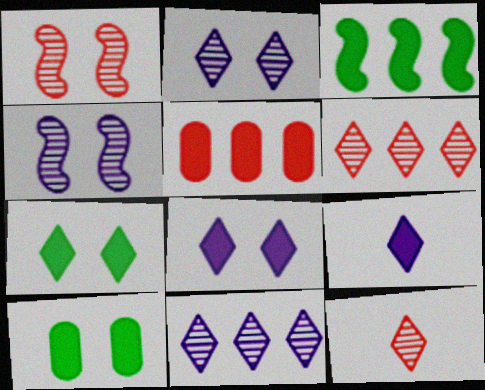[]